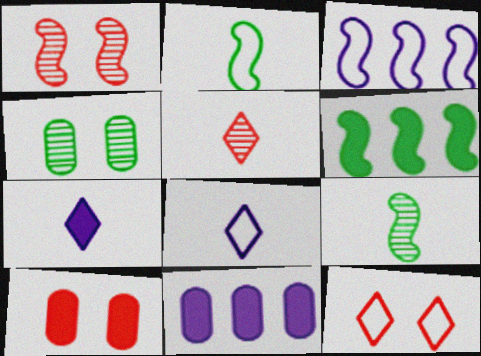[[1, 10, 12], 
[6, 7, 10], 
[9, 11, 12]]